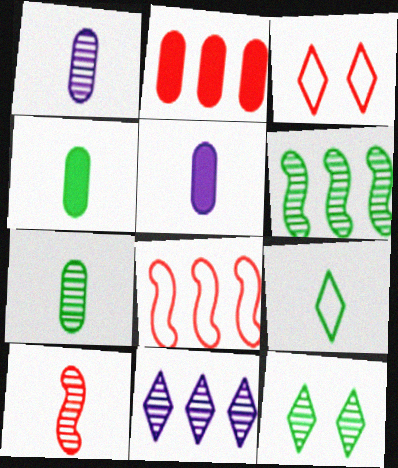[[2, 3, 10], 
[3, 5, 6], 
[5, 8, 12], 
[5, 9, 10], 
[6, 7, 12]]